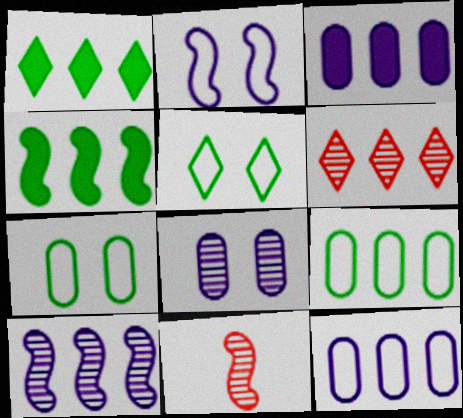[[2, 4, 11], 
[3, 5, 11], 
[4, 6, 12]]